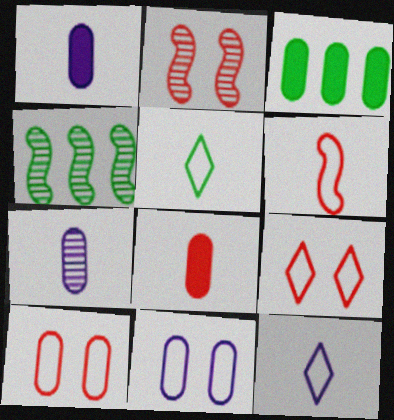[[1, 4, 9], 
[2, 3, 12], 
[3, 7, 10]]